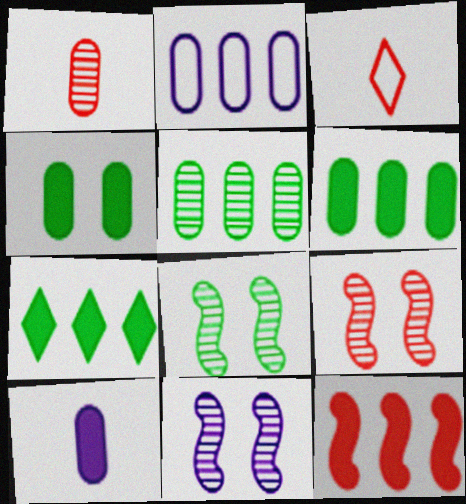[[1, 2, 4], 
[3, 6, 11], 
[8, 9, 11]]